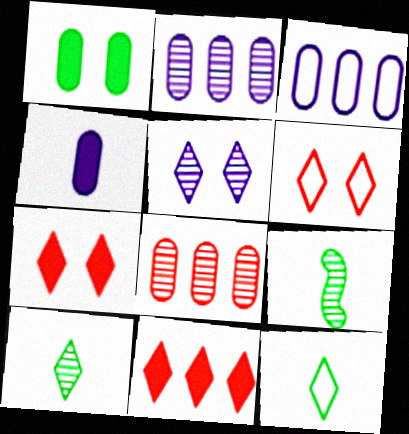[[3, 7, 9], 
[5, 8, 9], 
[5, 11, 12]]